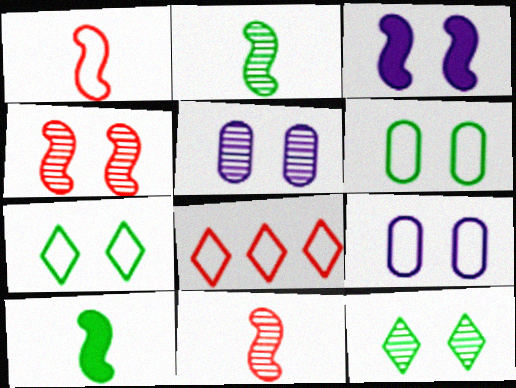[[4, 5, 12], 
[5, 8, 10]]